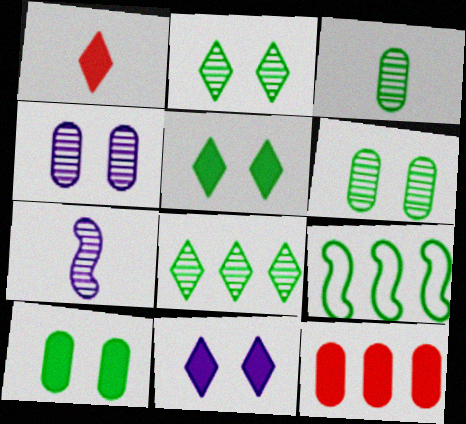[[1, 4, 9], 
[3, 5, 9]]